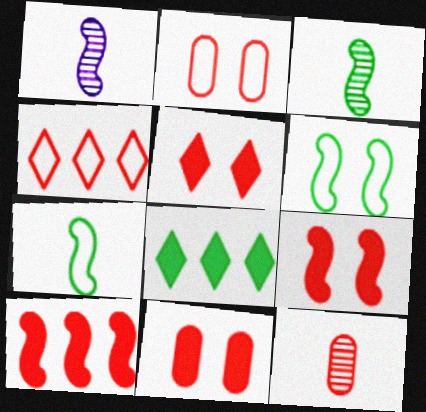[[1, 2, 8], 
[1, 6, 10], 
[4, 9, 12], 
[5, 9, 11]]